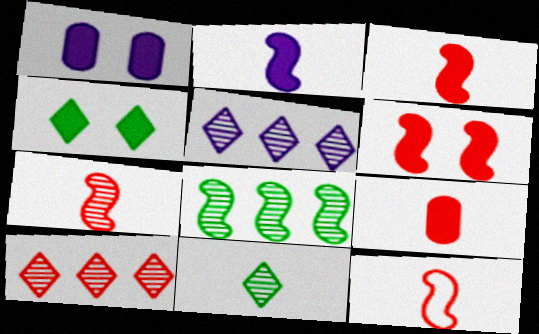[[1, 4, 6], 
[3, 7, 12]]